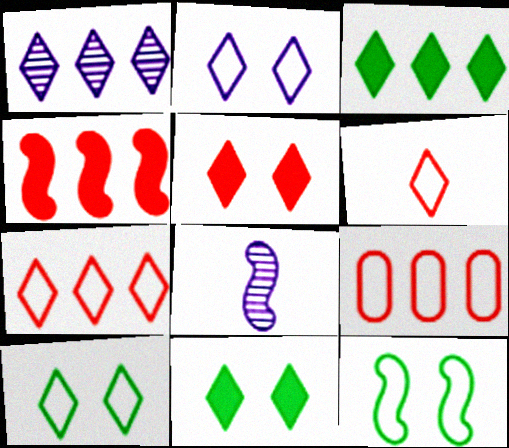[[1, 3, 7], 
[1, 6, 11], 
[4, 8, 12], 
[8, 9, 11]]